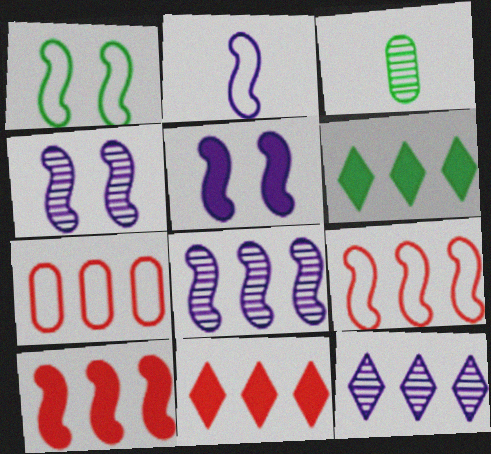[[1, 2, 9], 
[1, 3, 6], 
[2, 5, 8], 
[6, 7, 8]]